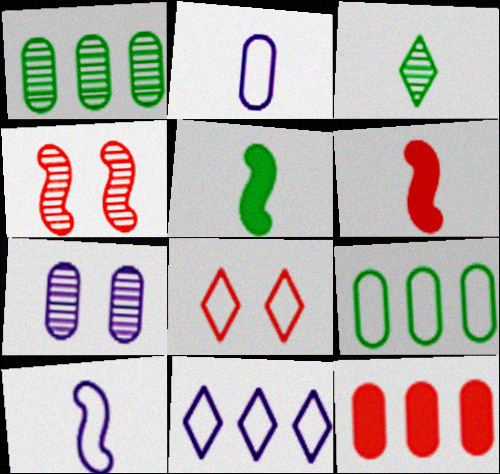[[2, 3, 6], 
[8, 9, 10]]